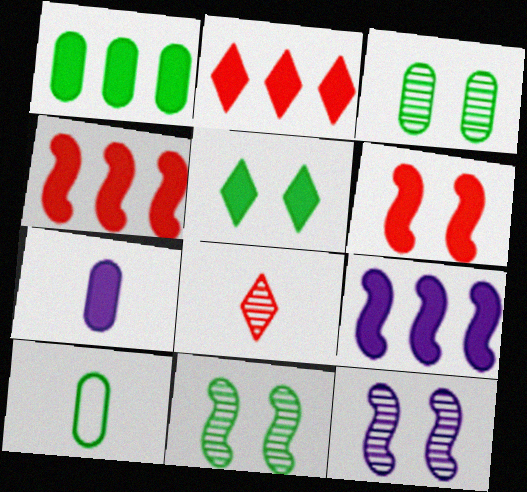[[1, 2, 9], 
[1, 3, 10], 
[2, 10, 12], 
[4, 5, 7]]